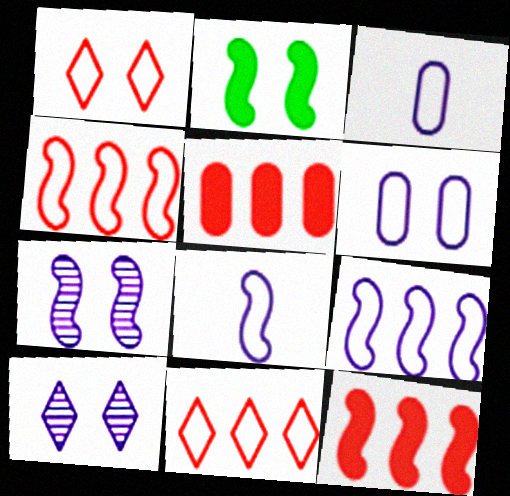[]